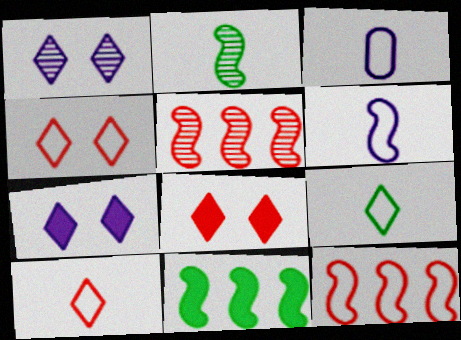[]